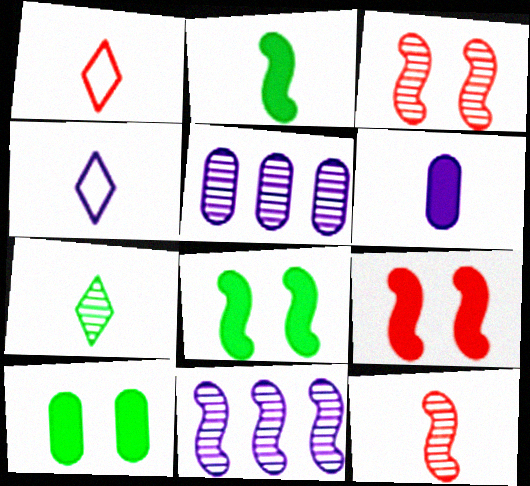[[1, 5, 8], 
[1, 10, 11], 
[3, 5, 7]]